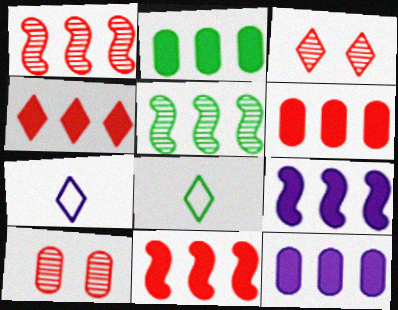[[2, 4, 9], 
[2, 6, 12], 
[4, 6, 11], 
[8, 9, 10]]